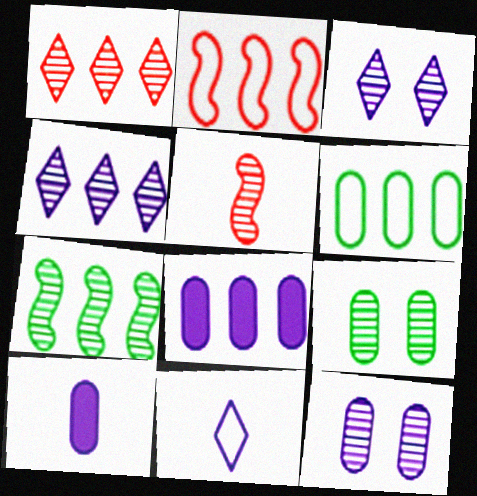[[4, 5, 9]]